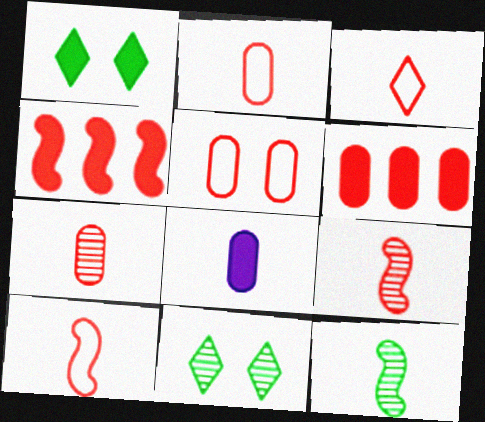[[1, 4, 8], 
[2, 3, 10], 
[3, 8, 12], 
[5, 6, 7]]